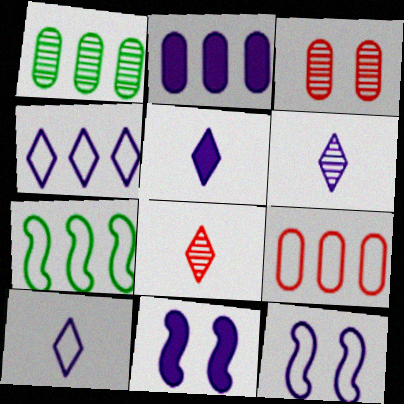[[1, 2, 9], 
[2, 5, 11], 
[2, 6, 12], 
[3, 5, 7], 
[4, 7, 9], 
[5, 6, 10]]